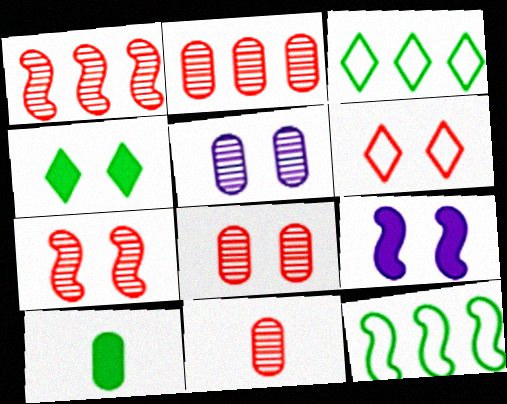[[2, 8, 11], 
[3, 9, 11]]